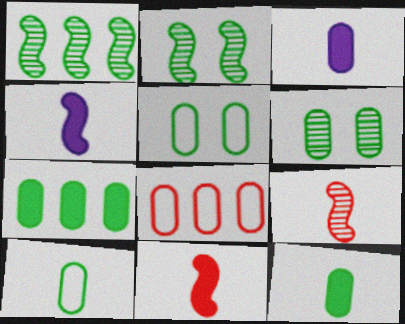[[3, 6, 8], 
[6, 7, 10]]